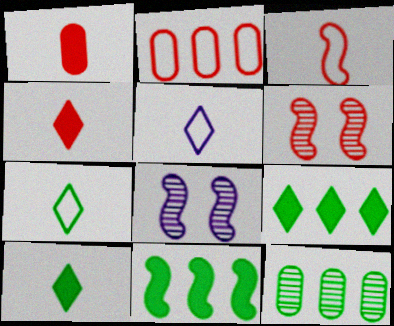[[2, 4, 6], 
[2, 8, 10], 
[3, 8, 11]]